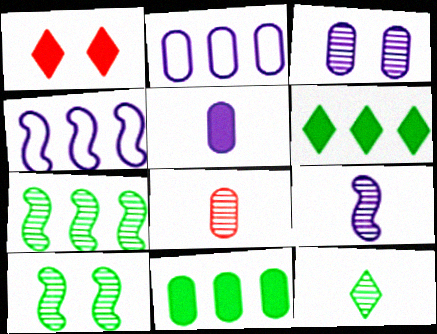[[2, 3, 5], 
[8, 9, 12]]